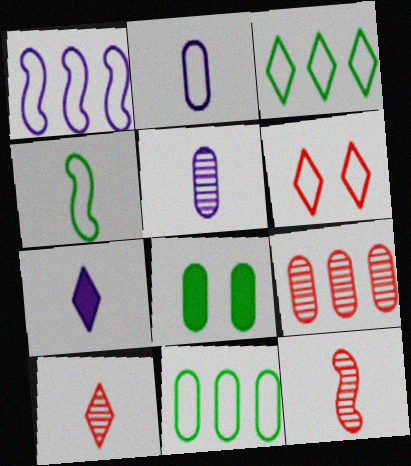[[1, 8, 10], 
[2, 8, 9]]